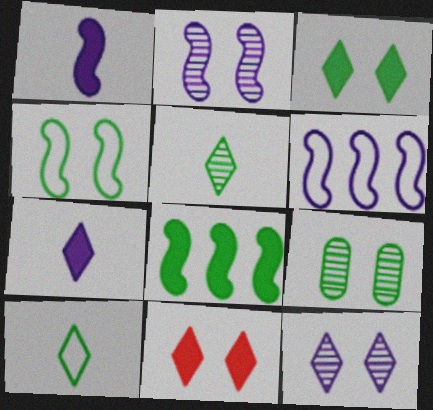[[1, 2, 6], 
[3, 4, 9], 
[8, 9, 10]]